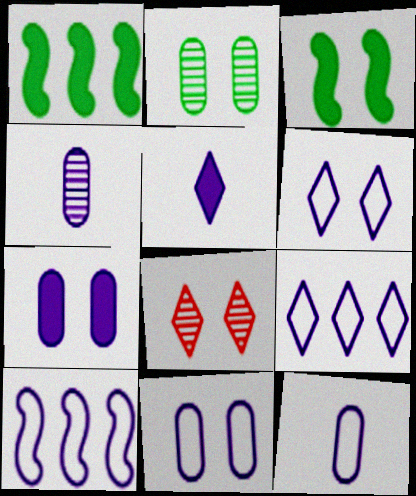[[1, 8, 12], 
[3, 8, 11], 
[6, 10, 12]]